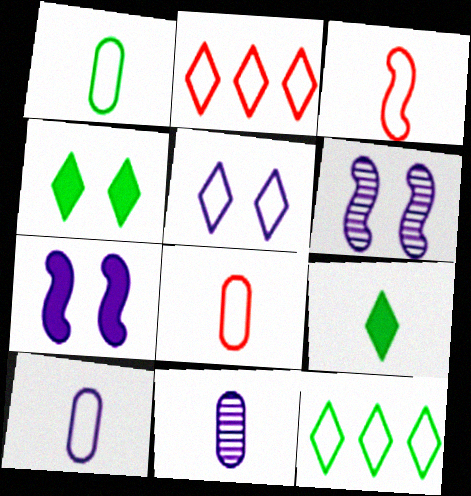[[1, 8, 10], 
[3, 9, 11]]